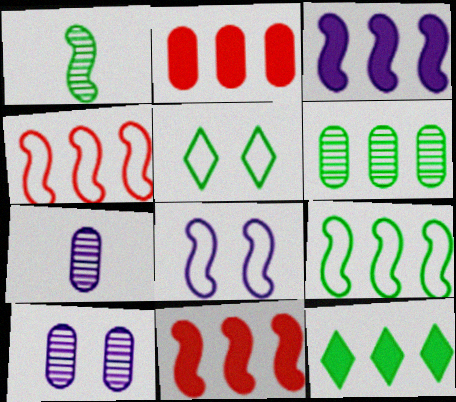[[1, 8, 11], 
[2, 3, 12], 
[5, 7, 11], 
[6, 9, 12]]